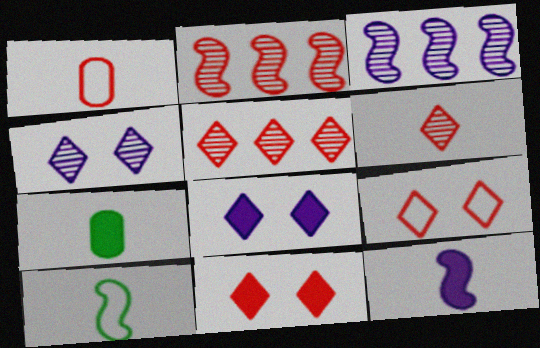[[1, 2, 11], 
[3, 7, 9]]